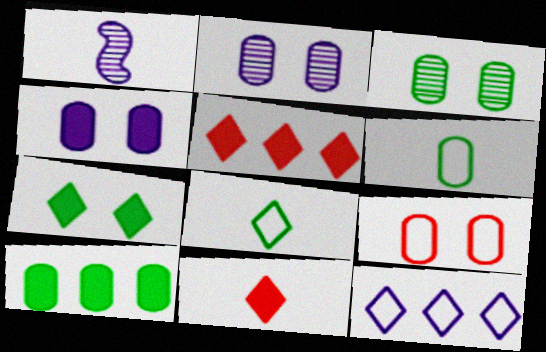[[1, 4, 12], 
[1, 6, 11], 
[3, 4, 9], 
[3, 6, 10]]